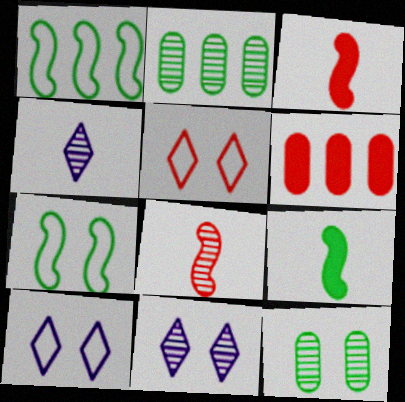[[2, 3, 10], 
[2, 8, 11], 
[4, 6, 7], 
[5, 6, 8]]